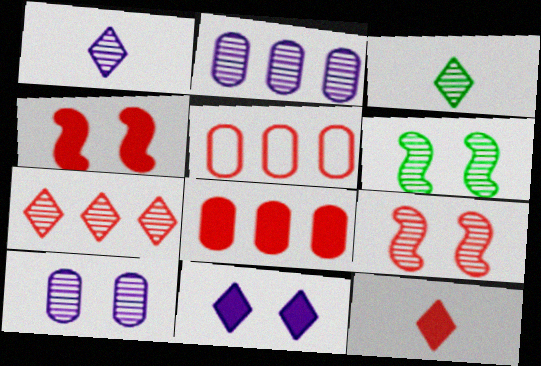[[2, 3, 9], 
[4, 8, 12], 
[5, 9, 12]]